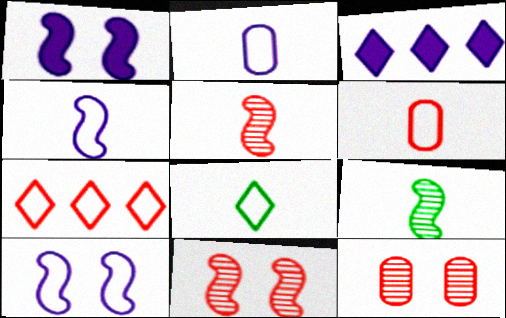[[4, 6, 8]]